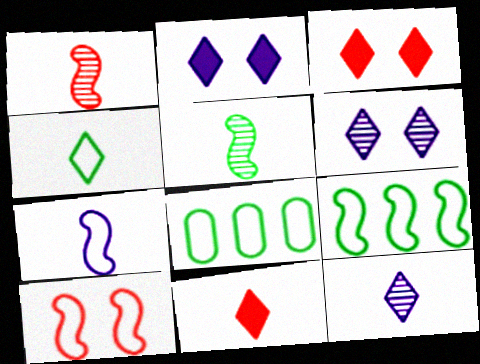[[1, 2, 8], 
[4, 11, 12], 
[7, 9, 10]]